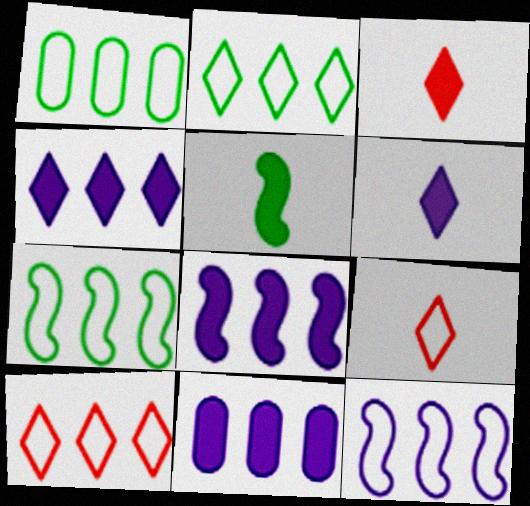[[1, 2, 7], 
[1, 10, 12], 
[4, 8, 11]]